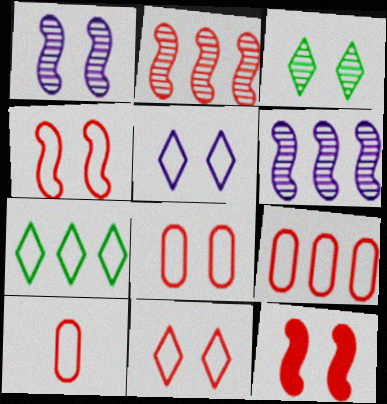[[4, 8, 11], 
[8, 9, 10]]